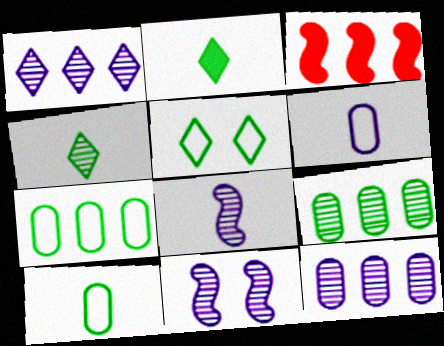[[1, 3, 7]]